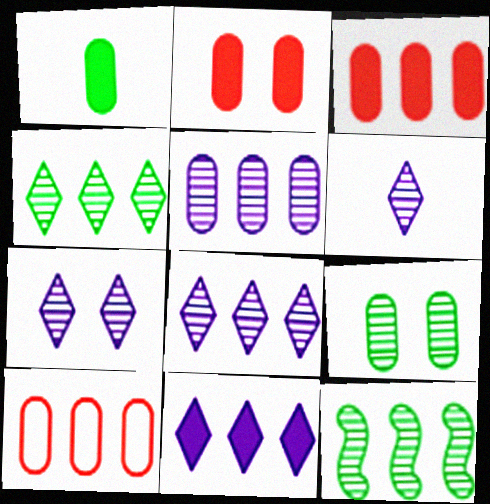[[6, 7, 8], 
[10, 11, 12]]